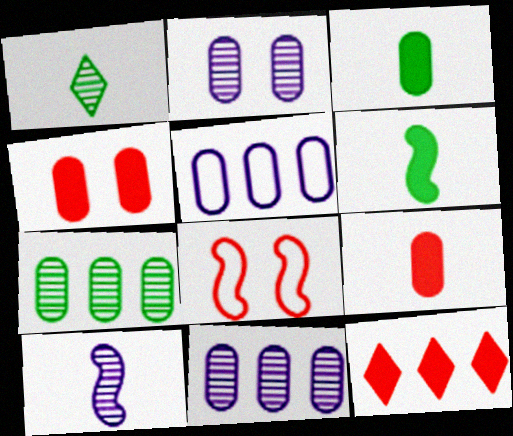[]